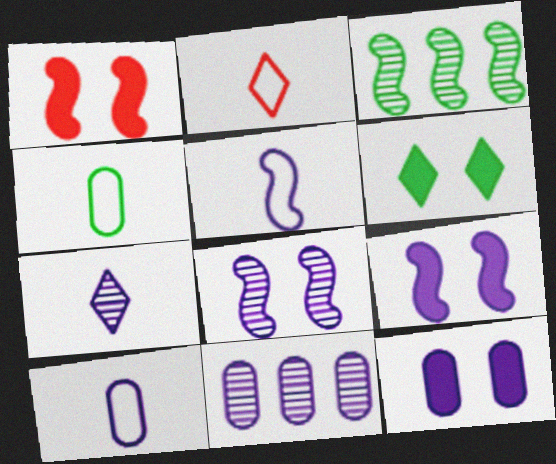[[1, 3, 5], 
[1, 6, 12], 
[2, 3, 12], 
[2, 4, 5], 
[3, 4, 6], 
[7, 8, 11], 
[10, 11, 12]]